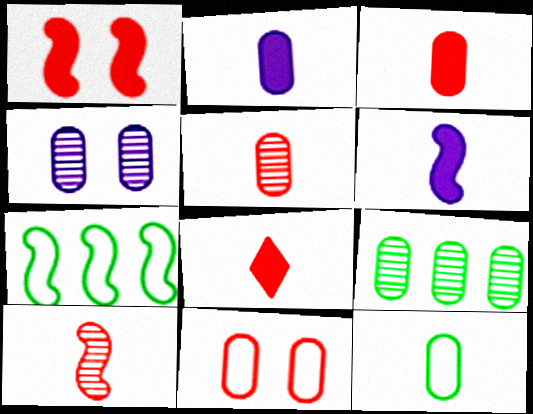[[2, 5, 12], 
[2, 9, 11], 
[4, 5, 9], 
[4, 7, 8]]